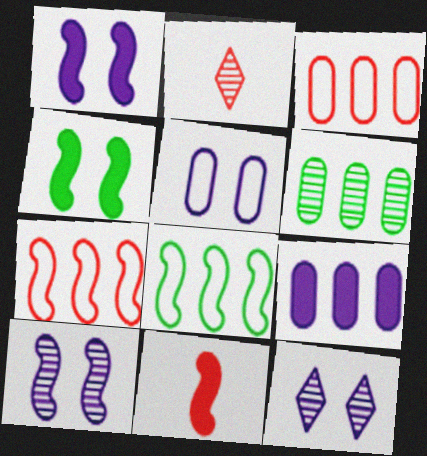[[1, 5, 12], 
[2, 6, 10], 
[3, 6, 9], 
[8, 10, 11]]